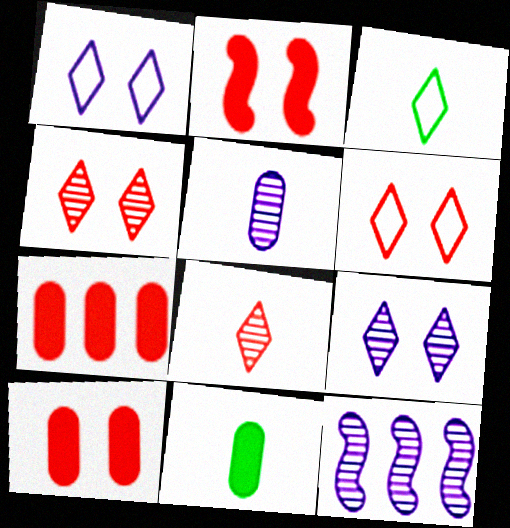[[3, 10, 12], 
[5, 9, 12], 
[6, 11, 12]]